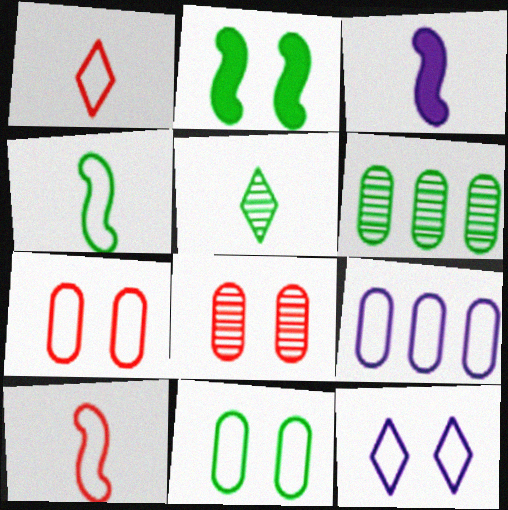[[2, 8, 12]]